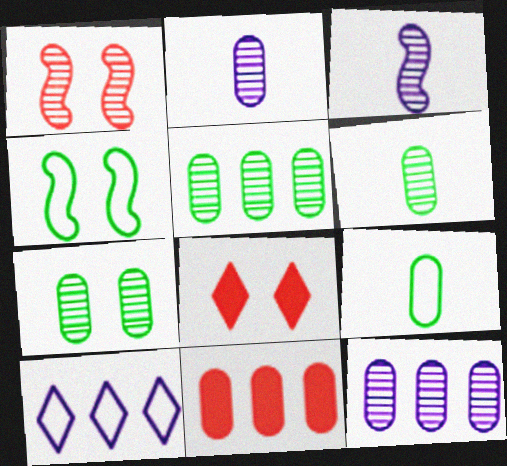[[5, 6, 7]]